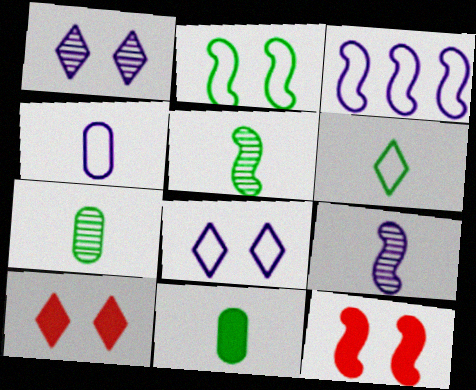[[3, 4, 8], 
[3, 5, 12], 
[3, 7, 10], 
[5, 6, 11]]